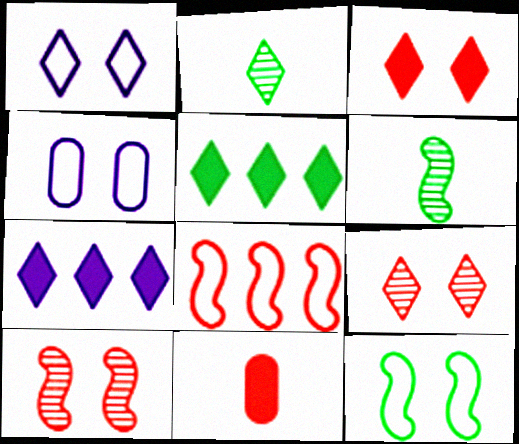[[8, 9, 11]]